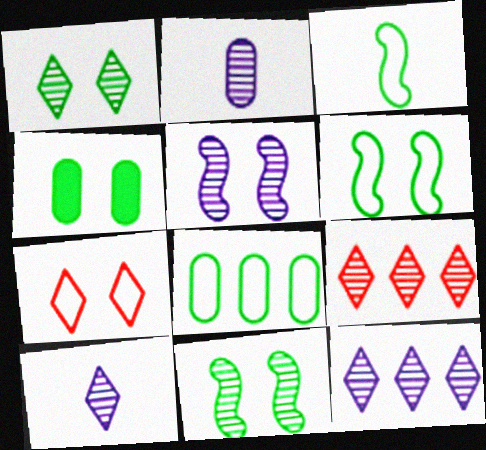[[1, 4, 6], 
[1, 9, 10], 
[2, 5, 12], 
[2, 9, 11], 
[4, 5, 7]]